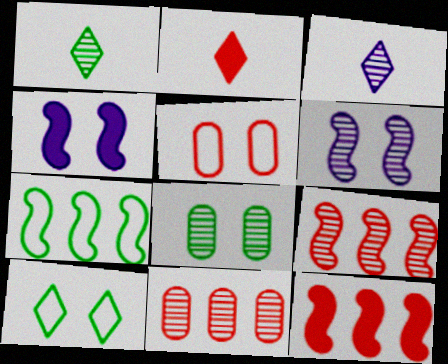[[1, 6, 11], 
[2, 5, 9], 
[3, 8, 9]]